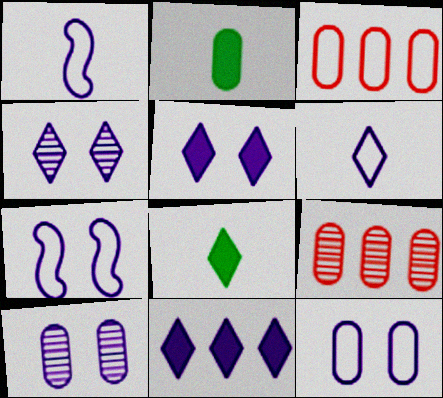[[1, 10, 11], 
[2, 3, 10], 
[2, 9, 12], 
[4, 6, 11], 
[5, 7, 10], 
[7, 8, 9]]